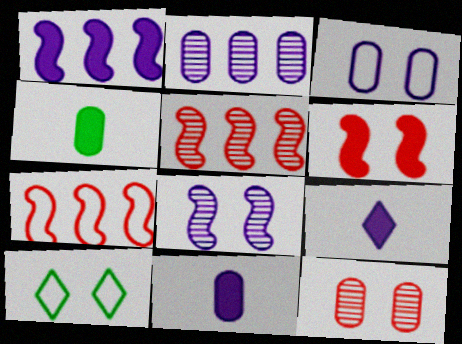[[2, 3, 11], 
[5, 10, 11]]